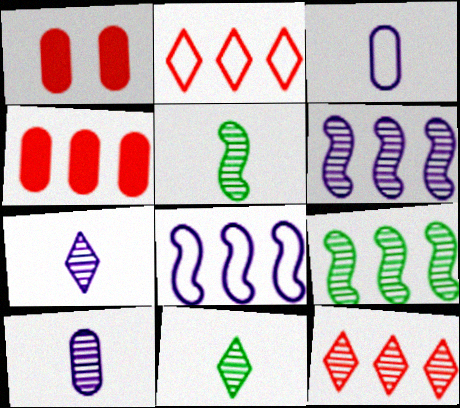[[1, 8, 11]]